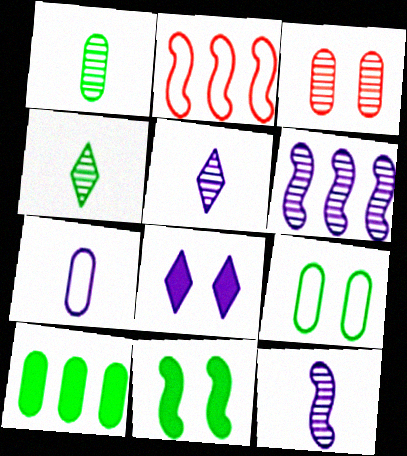[[1, 2, 8], 
[1, 9, 10], 
[2, 11, 12], 
[3, 4, 6], 
[3, 7, 10], 
[6, 7, 8]]